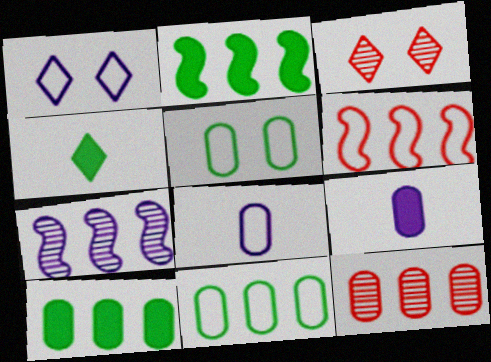[[1, 7, 9], 
[2, 3, 8], 
[2, 6, 7], 
[5, 9, 12]]